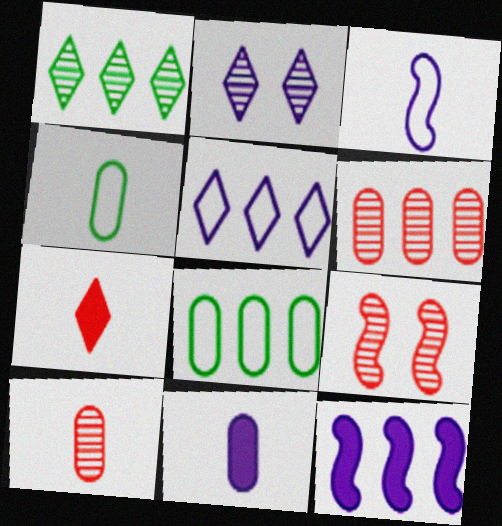[[4, 10, 11]]